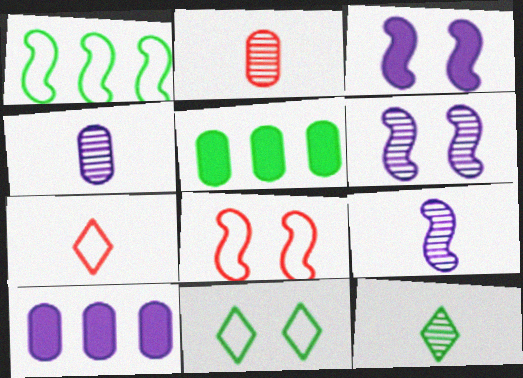[[2, 9, 12], 
[5, 6, 7], 
[8, 10, 12]]